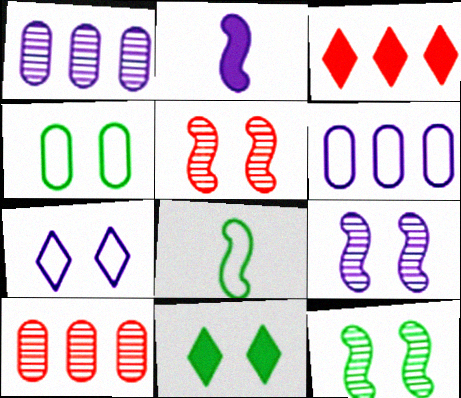[[1, 2, 7], 
[4, 11, 12], 
[5, 9, 12]]